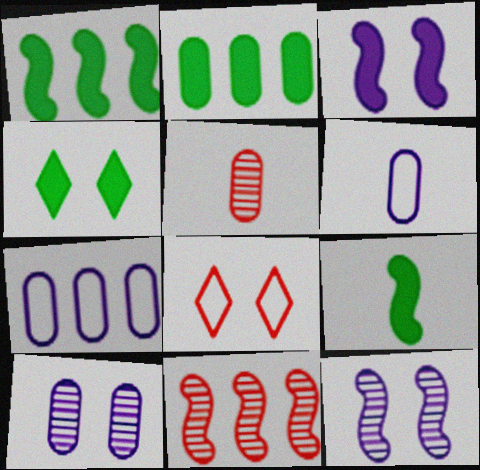[[2, 4, 9], 
[4, 6, 11]]